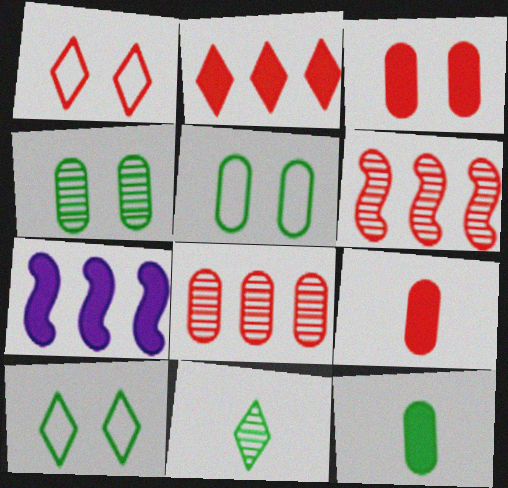[[1, 6, 9]]